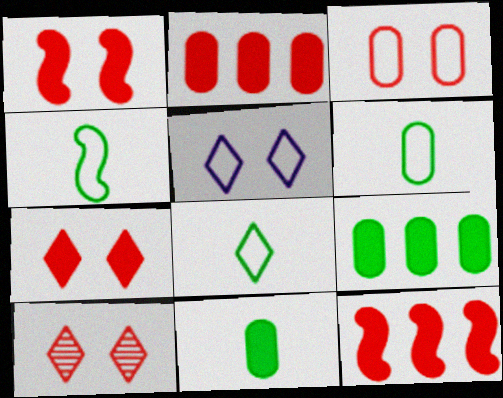[[1, 3, 10], 
[4, 6, 8]]